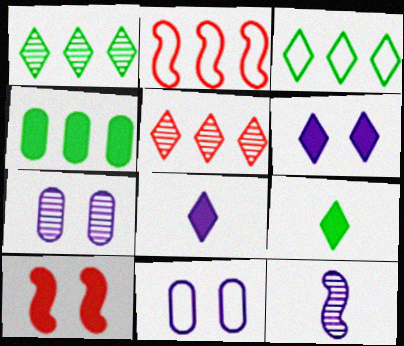[[2, 7, 9], 
[4, 8, 10]]